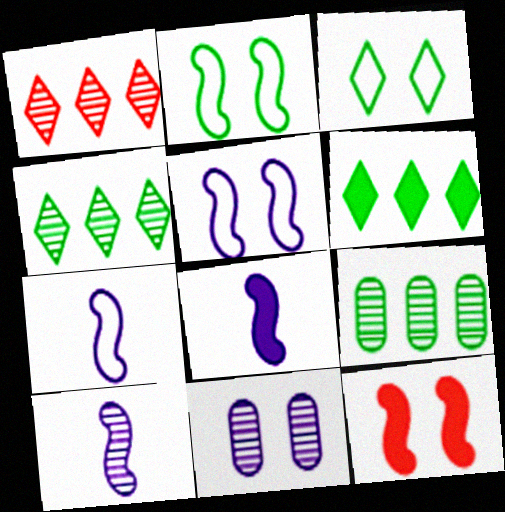[[3, 11, 12], 
[7, 8, 10]]